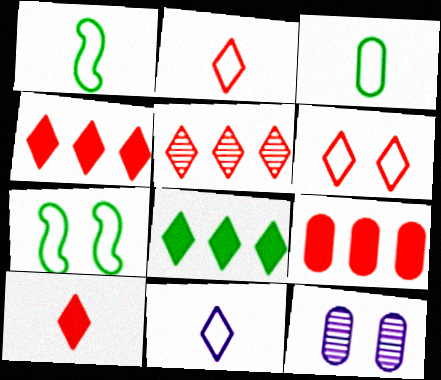[[1, 4, 12], 
[3, 9, 12], 
[5, 6, 10]]